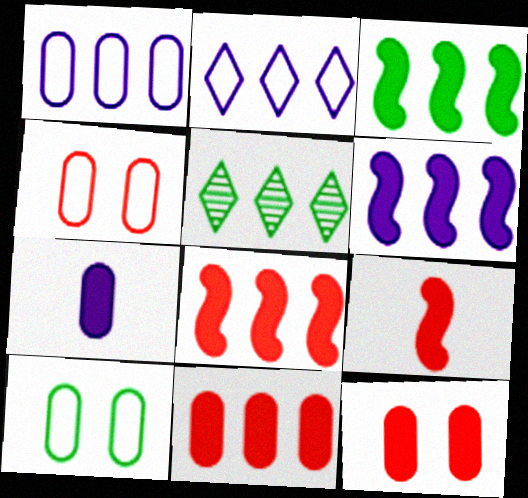[[1, 5, 8], 
[3, 6, 8]]